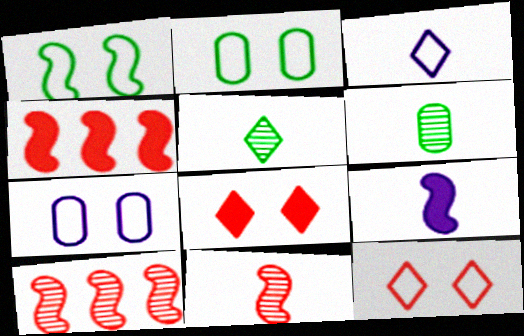[[1, 7, 12], 
[1, 9, 10], 
[4, 5, 7]]